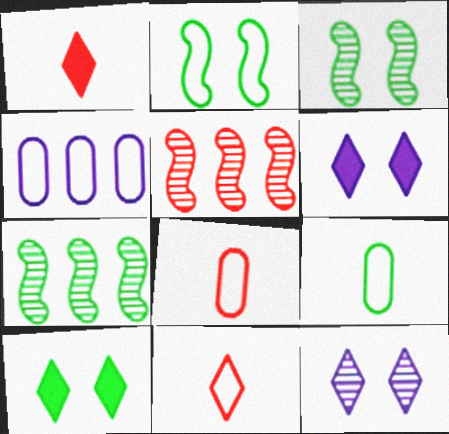[[1, 3, 4], 
[2, 4, 11], 
[5, 6, 9], 
[6, 7, 8], 
[7, 9, 10]]